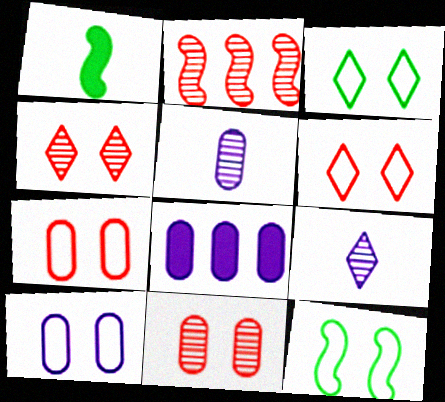[[5, 8, 10], 
[6, 10, 12]]